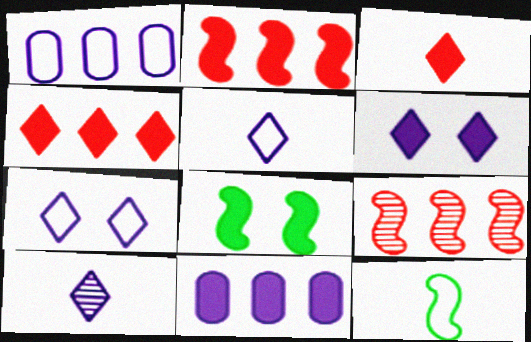[[3, 8, 11]]